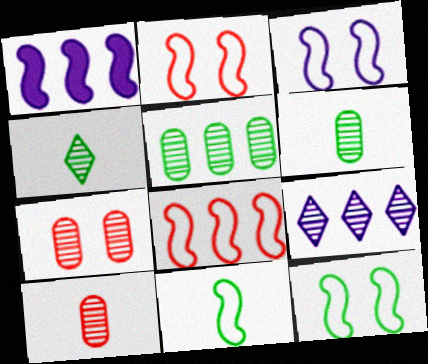[[2, 3, 12], 
[3, 8, 11]]